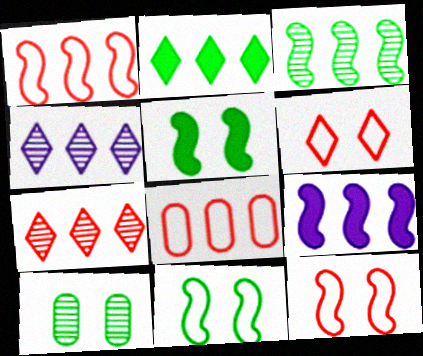[[1, 3, 9]]